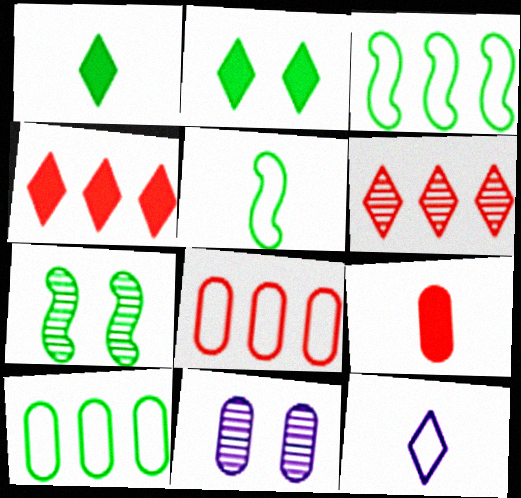[[1, 7, 10], 
[2, 6, 12], 
[4, 5, 11], 
[9, 10, 11]]